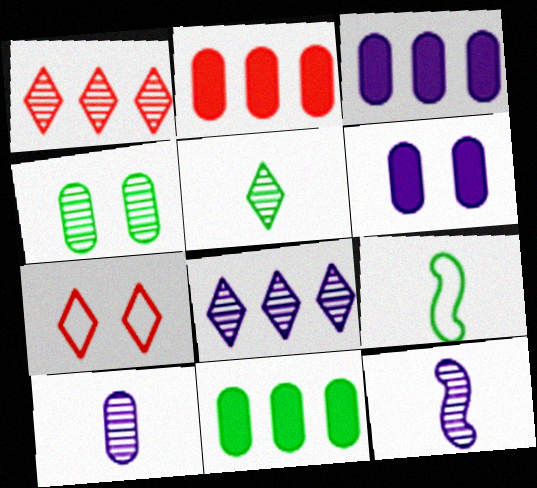[[1, 4, 12], 
[1, 6, 9], 
[2, 3, 11], 
[7, 11, 12]]